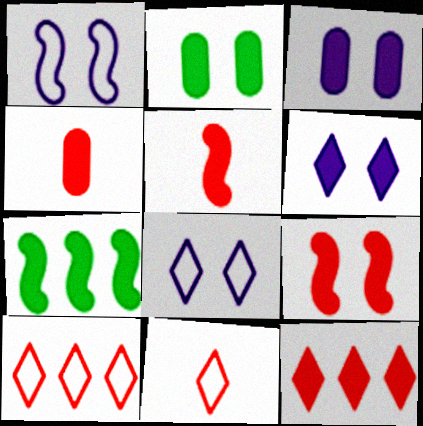[[2, 6, 9], 
[4, 6, 7], 
[4, 9, 12]]